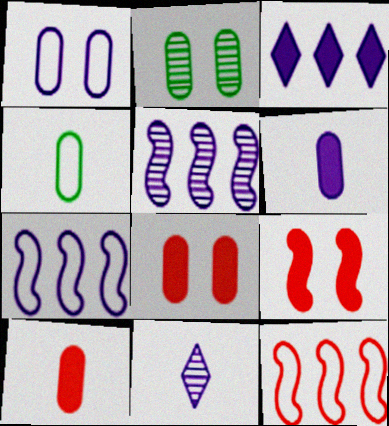[[1, 2, 8]]